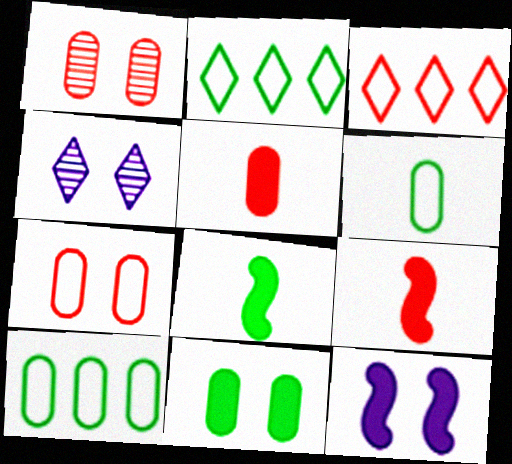[[1, 3, 9], 
[4, 9, 10]]